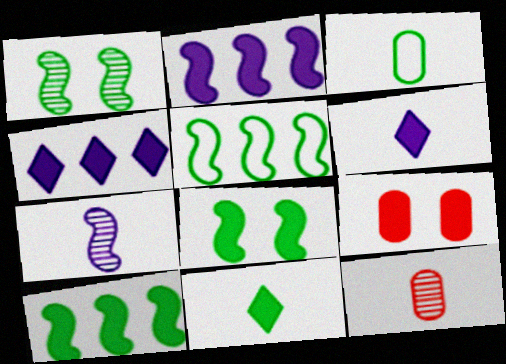[[2, 9, 11], 
[6, 9, 10]]